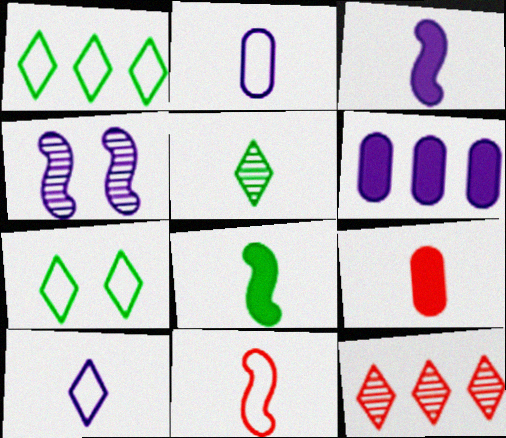[[1, 4, 9], 
[4, 6, 10]]